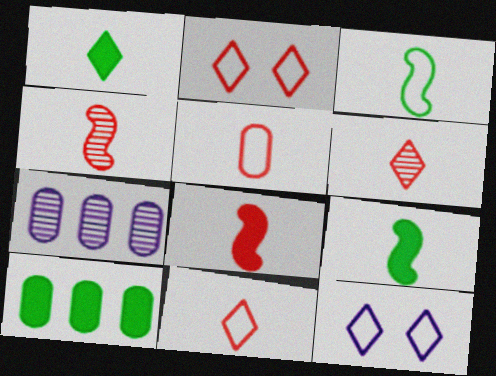[[2, 7, 9], 
[4, 10, 12], 
[5, 6, 8]]